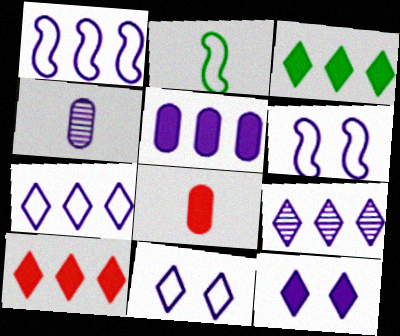[[1, 4, 12], 
[1, 5, 9]]